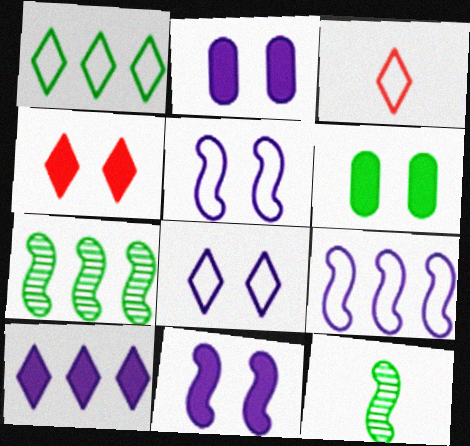[[1, 3, 8], 
[1, 6, 12], 
[2, 3, 7], 
[4, 6, 11]]